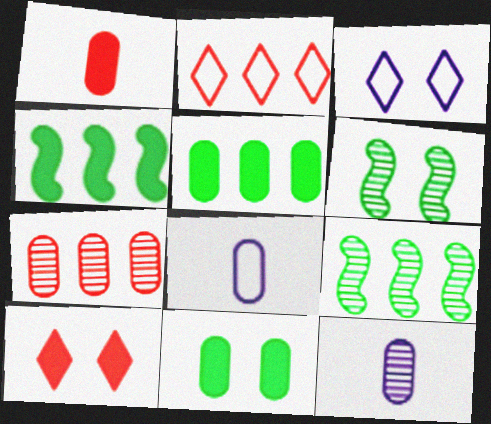[[1, 3, 9], 
[7, 8, 11], 
[8, 9, 10]]